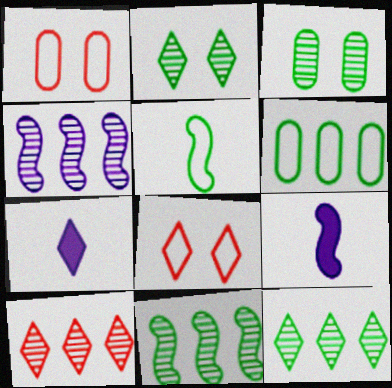[[1, 7, 11], 
[1, 9, 12], 
[7, 8, 12]]